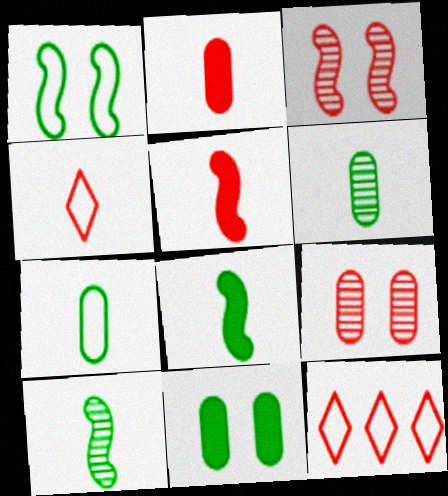[[2, 3, 12], 
[5, 9, 12]]